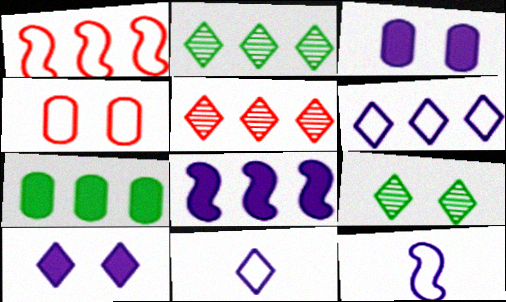[]